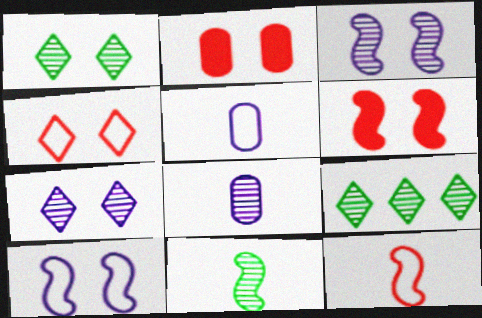[[1, 2, 10], 
[5, 6, 9]]